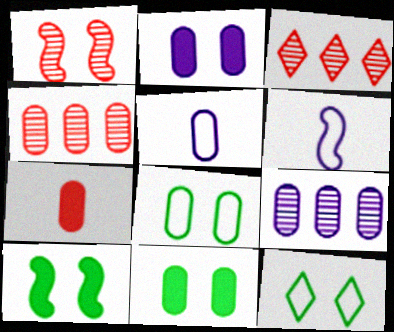[[1, 2, 12], 
[2, 5, 9], 
[3, 5, 10], 
[3, 6, 11], 
[4, 5, 11], 
[7, 8, 9]]